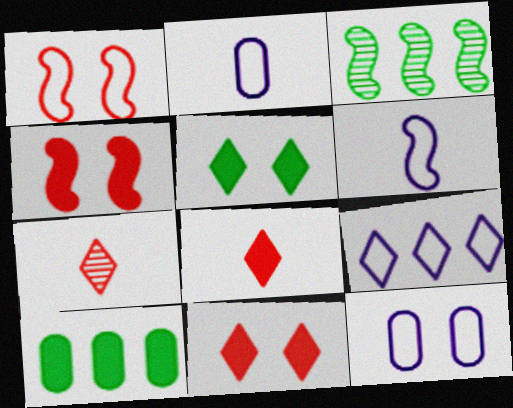[[2, 3, 11], 
[3, 4, 6], 
[3, 8, 12], 
[5, 7, 9], 
[6, 9, 12]]